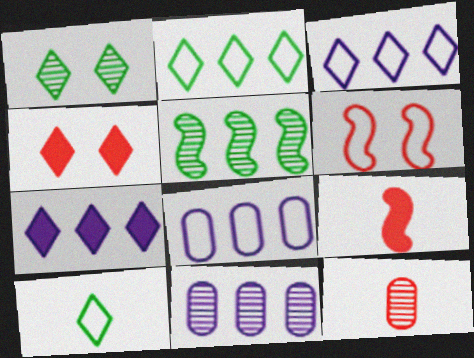[[1, 8, 9], 
[6, 8, 10]]